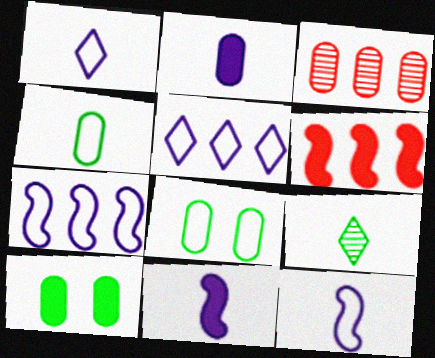[[2, 3, 8]]